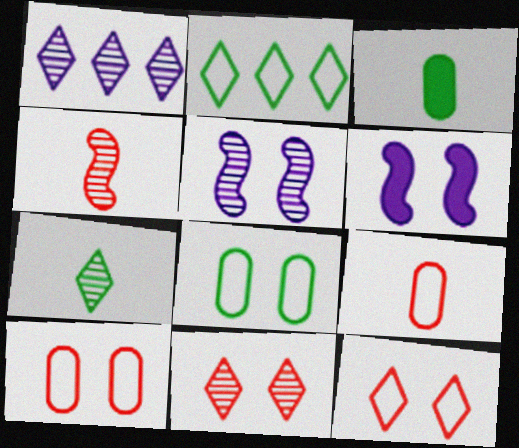[[1, 7, 11], 
[6, 8, 11]]